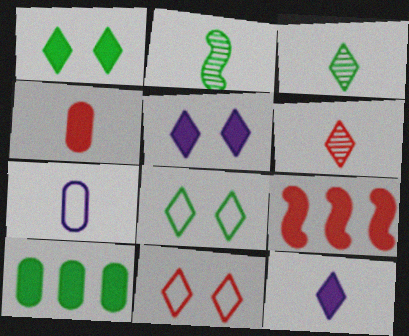[[2, 8, 10]]